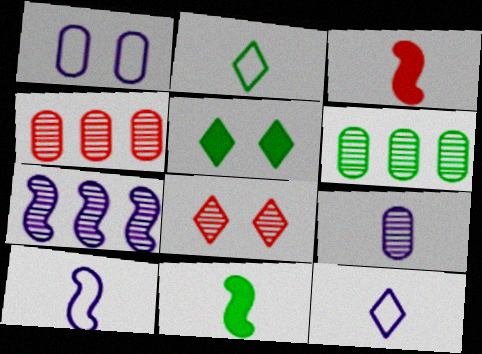[[2, 3, 9], 
[4, 5, 10]]